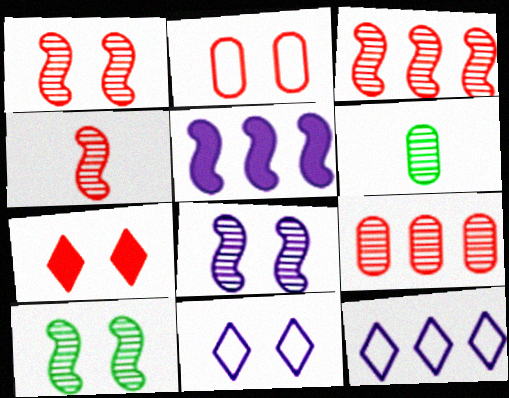[[1, 2, 7], 
[1, 3, 4], 
[1, 8, 10]]